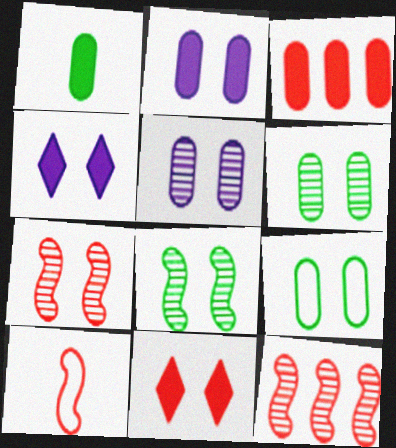[[1, 2, 3], 
[4, 7, 9]]